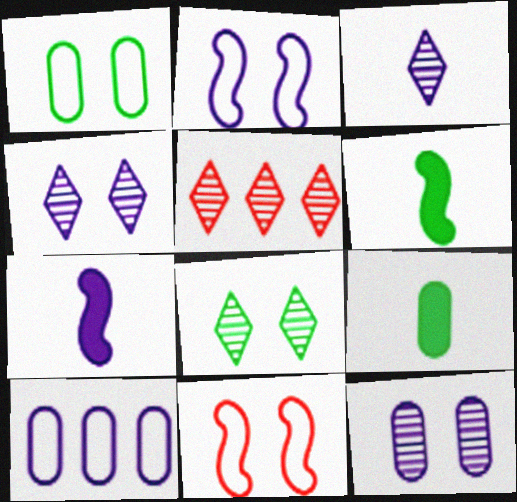[[1, 5, 7], 
[2, 5, 9], 
[3, 5, 8], 
[4, 7, 10]]